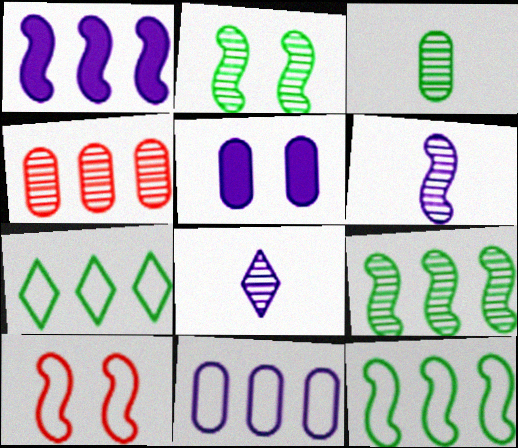[[1, 4, 7], 
[2, 4, 8]]